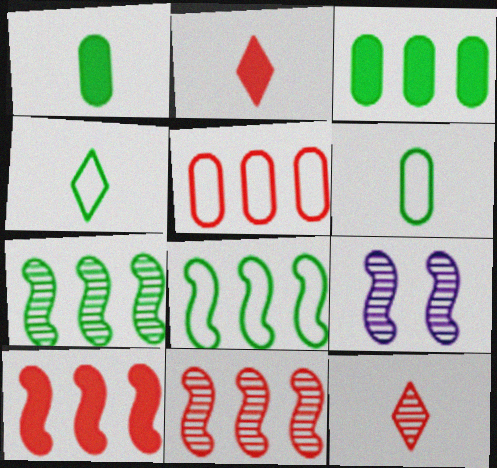[]